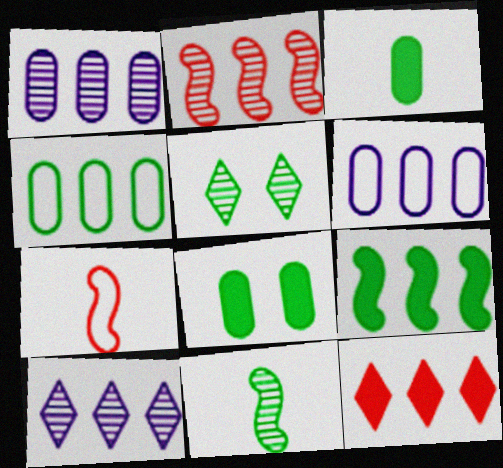[[7, 8, 10]]